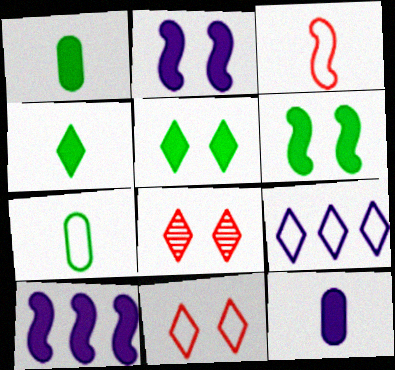[[4, 8, 9], 
[7, 8, 10]]